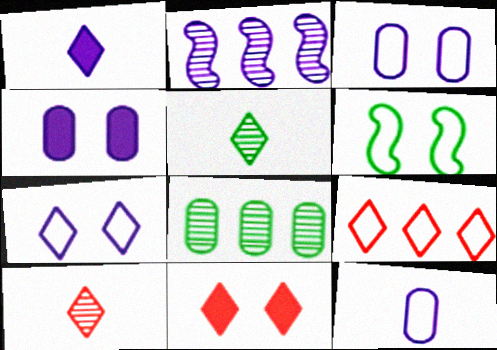[[1, 2, 3], 
[6, 9, 12], 
[9, 10, 11]]